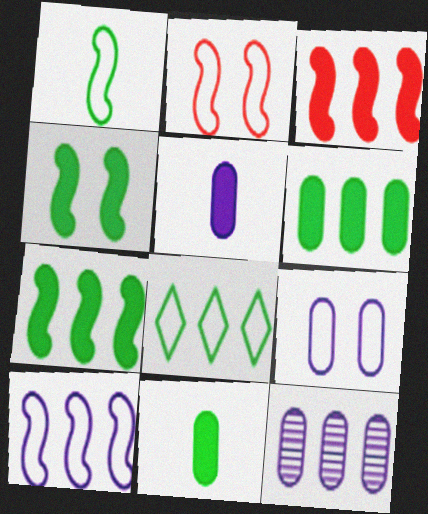[[1, 2, 10], 
[3, 8, 12], 
[5, 9, 12]]